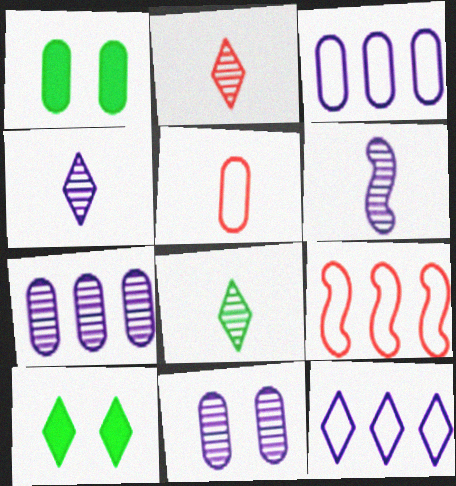[[1, 4, 9], 
[1, 5, 7], 
[2, 4, 8], 
[2, 10, 12]]